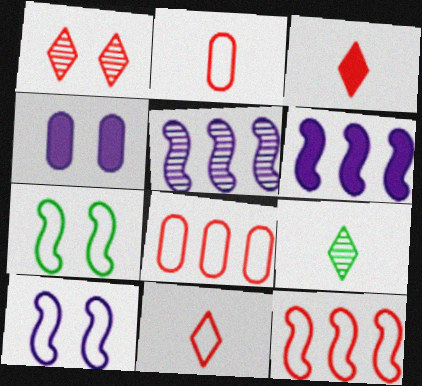[[1, 4, 7], 
[4, 9, 12]]